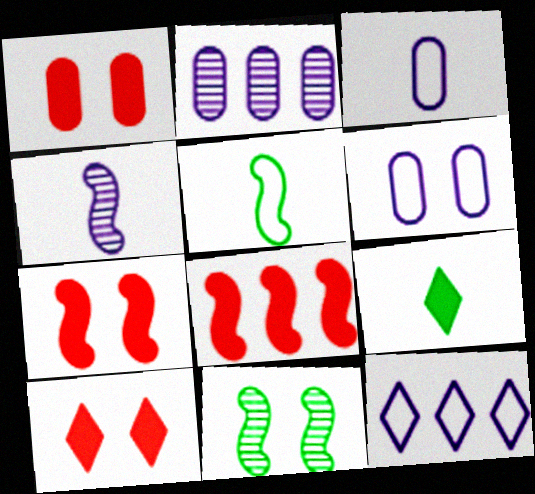[[1, 7, 10], 
[2, 5, 10], 
[6, 10, 11]]